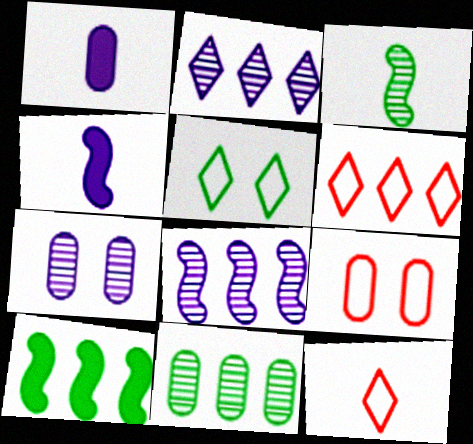[[1, 3, 12], 
[1, 9, 11], 
[7, 10, 12]]